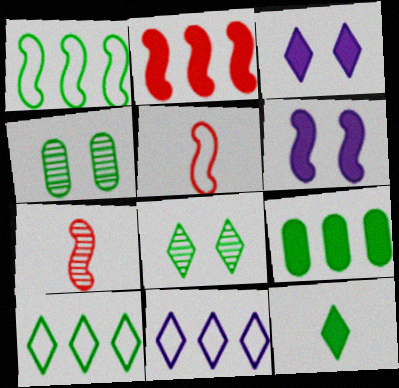[[1, 4, 12], 
[1, 6, 7], 
[8, 10, 12]]